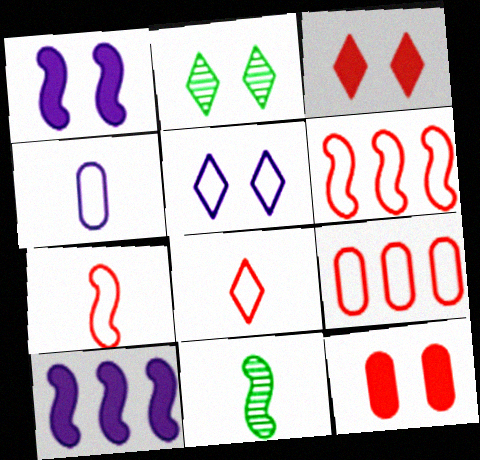[[1, 6, 11], 
[2, 3, 5]]